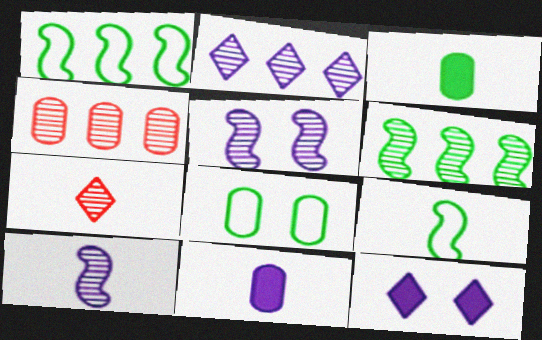[[2, 4, 6], 
[4, 8, 11], 
[4, 9, 12], 
[7, 9, 11]]